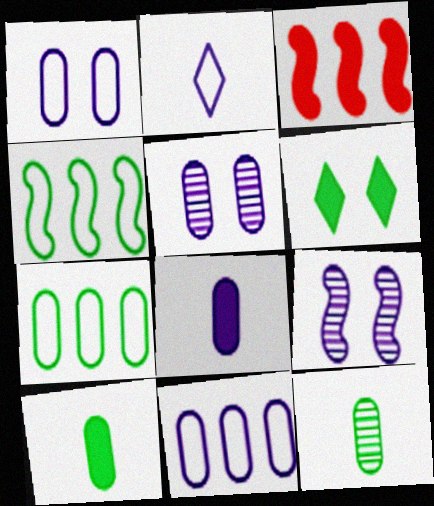[[3, 6, 8], 
[4, 6, 12], 
[5, 8, 11]]